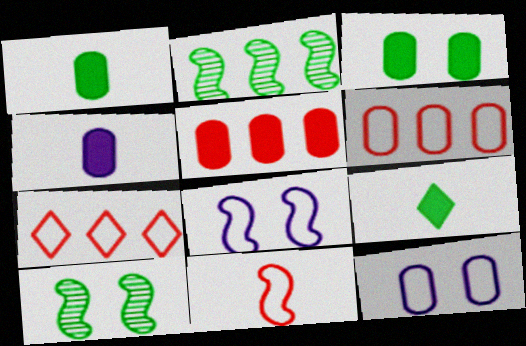[[3, 4, 5], 
[4, 7, 10]]